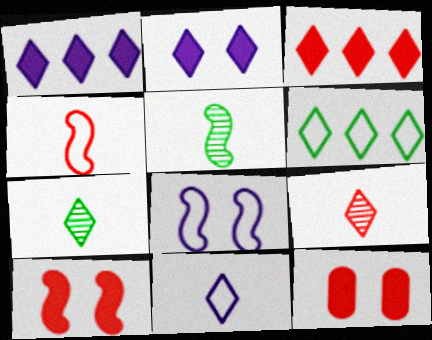[[2, 6, 9]]